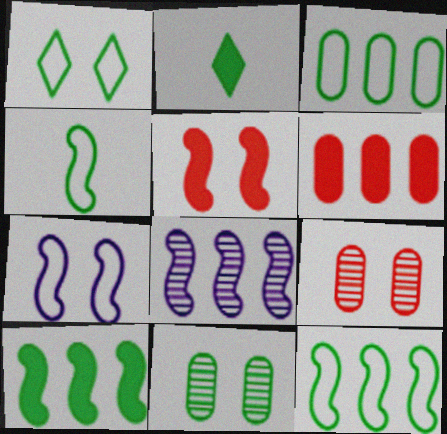[[1, 3, 4], 
[2, 11, 12], 
[4, 5, 8]]